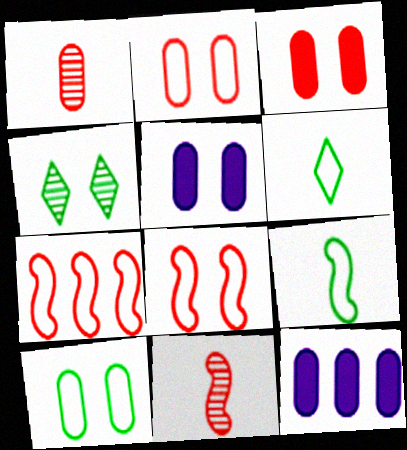[[1, 10, 12], 
[4, 5, 8]]